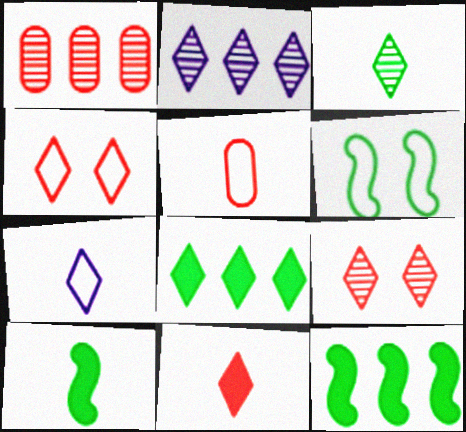[[2, 3, 9], 
[3, 7, 11], 
[7, 8, 9]]